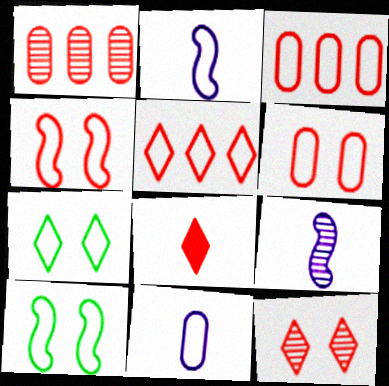[[1, 4, 8], 
[2, 3, 7], 
[5, 8, 12], 
[5, 10, 11]]